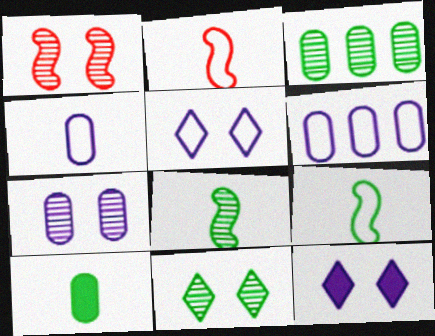[[1, 7, 11], 
[2, 3, 12], 
[3, 8, 11]]